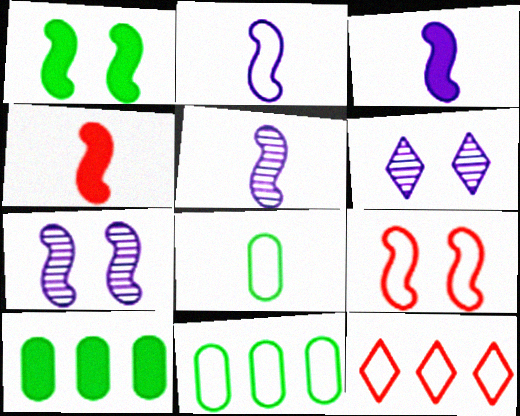[[1, 7, 9], 
[2, 3, 5], 
[4, 6, 11]]